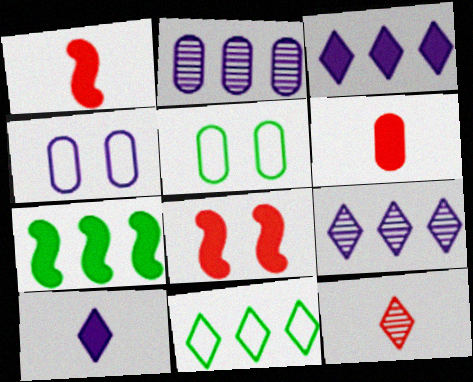[[1, 5, 9], 
[2, 5, 6], 
[4, 7, 12]]